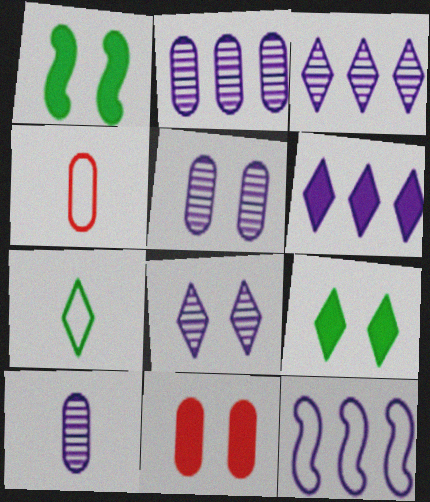[[1, 3, 4], 
[2, 5, 10], 
[2, 6, 12]]